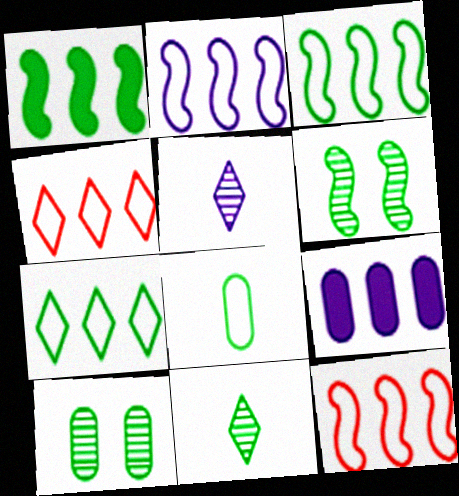[[2, 3, 12]]